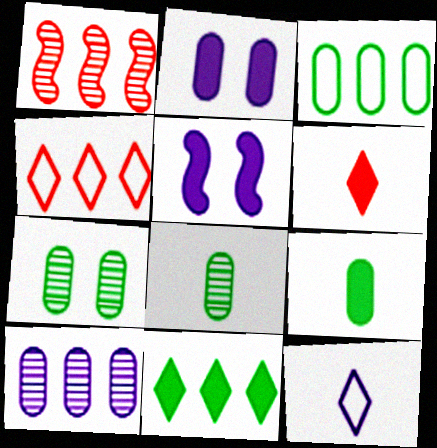[[3, 7, 9], 
[4, 5, 8], 
[5, 10, 12]]